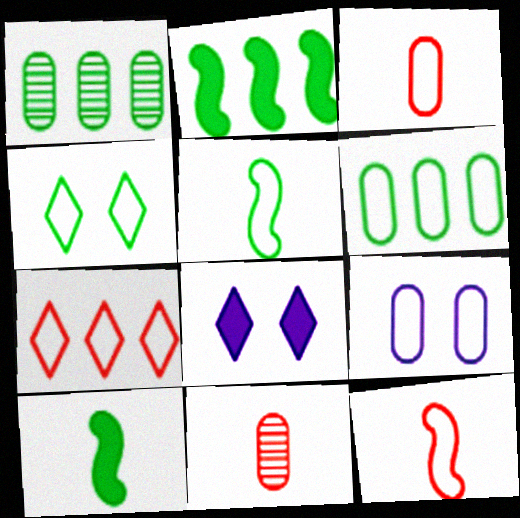[[1, 4, 10], 
[1, 8, 12], 
[3, 6, 9], 
[4, 5, 6], 
[5, 7, 9]]